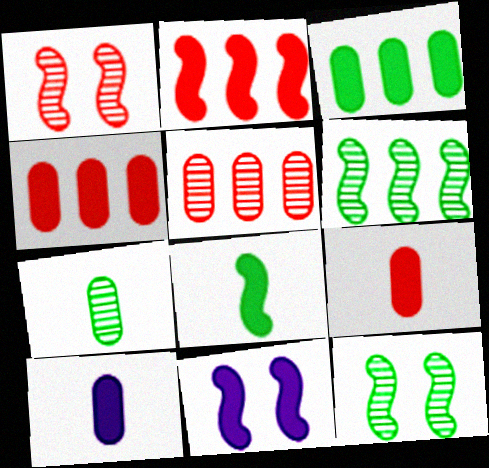[[2, 8, 11]]